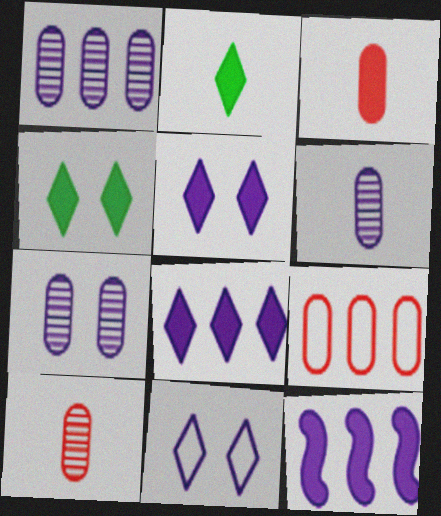[[1, 6, 7], 
[3, 4, 12], 
[6, 11, 12]]